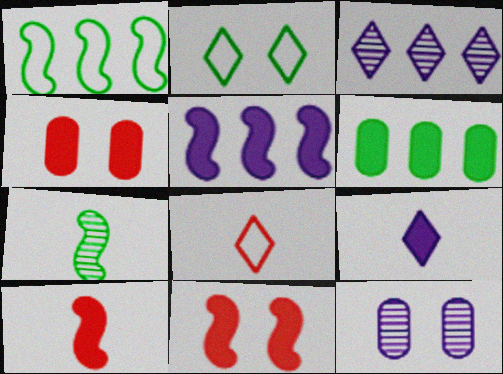[[2, 6, 7], 
[2, 11, 12], 
[6, 9, 11]]